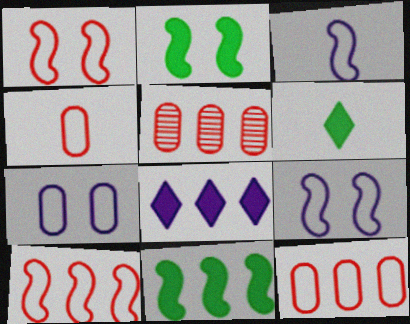[[5, 6, 9]]